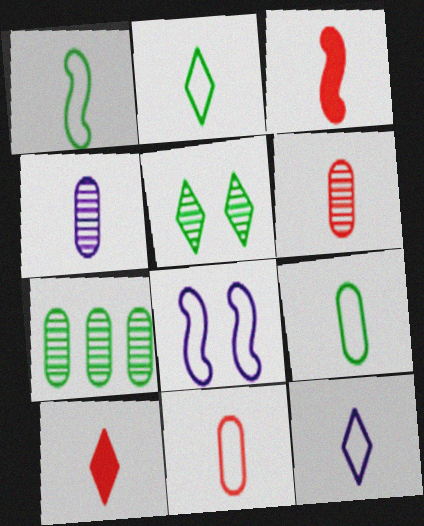[[1, 2, 9], 
[1, 4, 10], 
[1, 11, 12], 
[2, 3, 4], 
[7, 8, 10]]